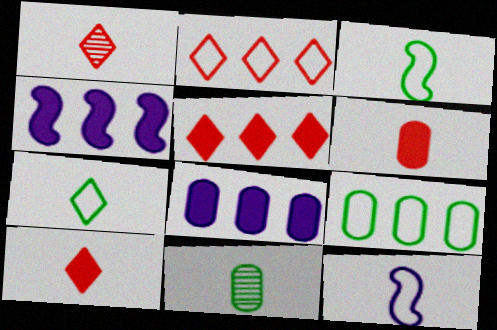[[10, 11, 12]]